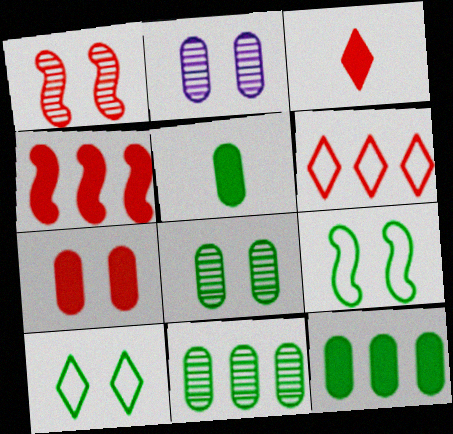[[3, 4, 7]]